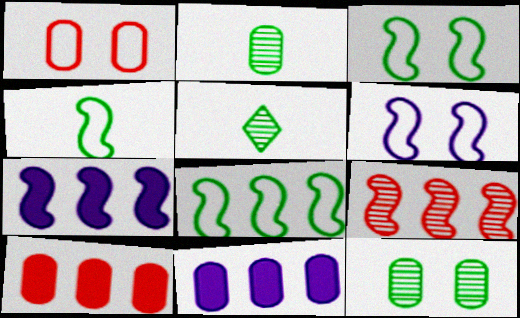[[1, 2, 11], 
[1, 5, 7], 
[3, 4, 8], 
[5, 6, 10], 
[7, 8, 9]]